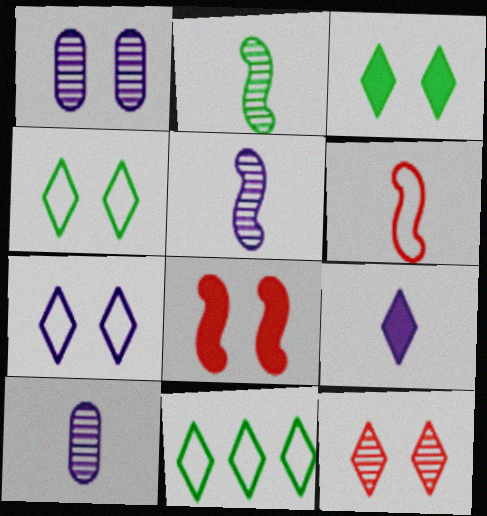[[1, 4, 8], 
[3, 7, 12], 
[8, 10, 11], 
[9, 11, 12]]